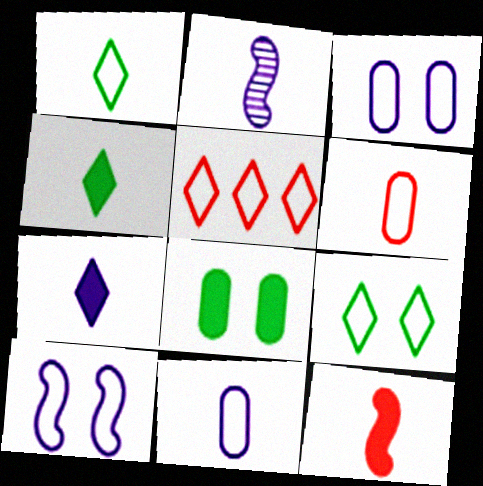[[2, 4, 6], 
[2, 5, 8], 
[2, 7, 11]]